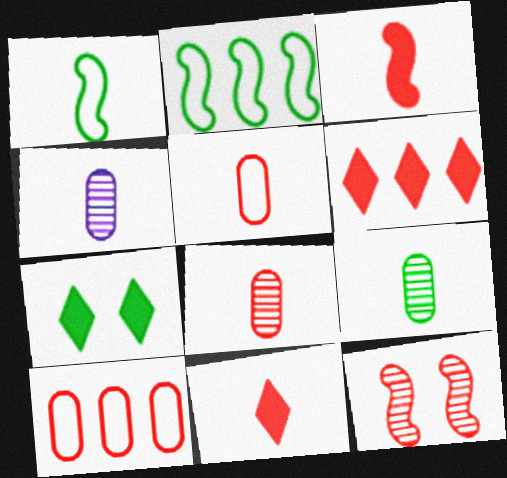[[1, 4, 11], 
[2, 7, 9], 
[4, 8, 9], 
[5, 6, 12], 
[10, 11, 12]]